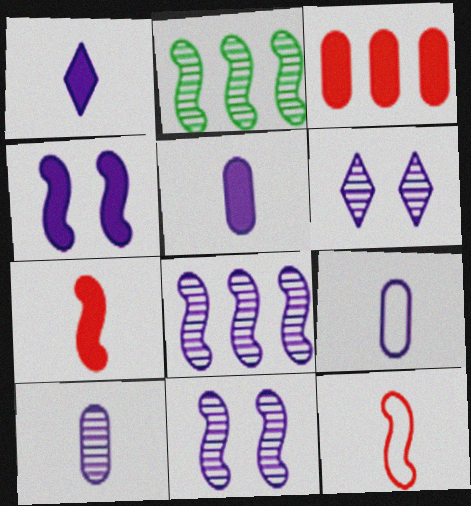[[2, 4, 12], 
[5, 9, 10], 
[6, 8, 10]]